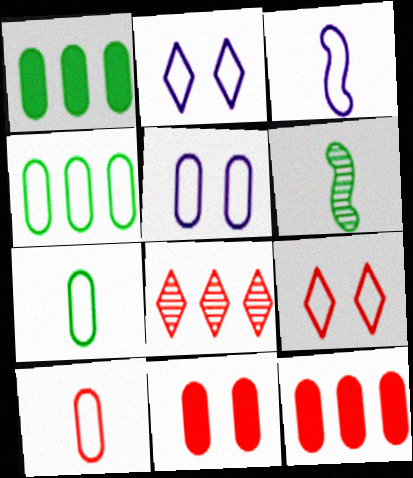[[2, 6, 12], 
[3, 4, 9], 
[4, 5, 10]]